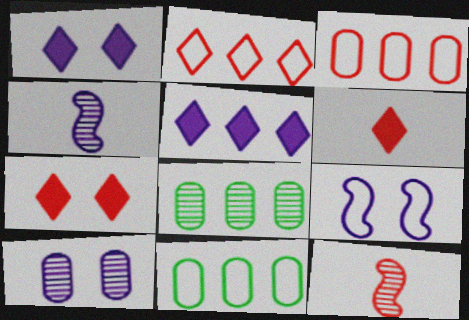[[1, 9, 10], 
[1, 11, 12], 
[3, 7, 12], 
[4, 7, 11], 
[6, 8, 9]]